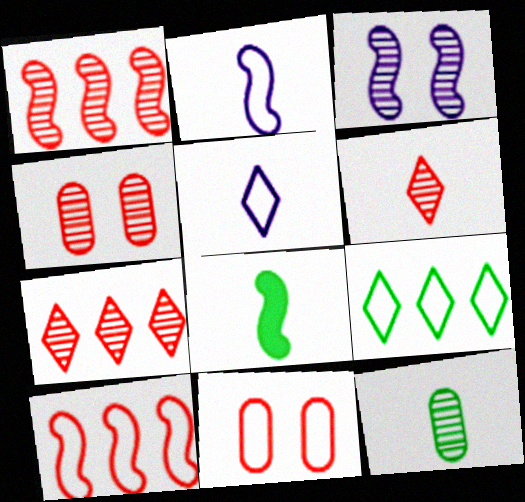[[1, 4, 6], 
[2, 9, 11], 
[3, 7, 12], 
[3, 8, 10]]